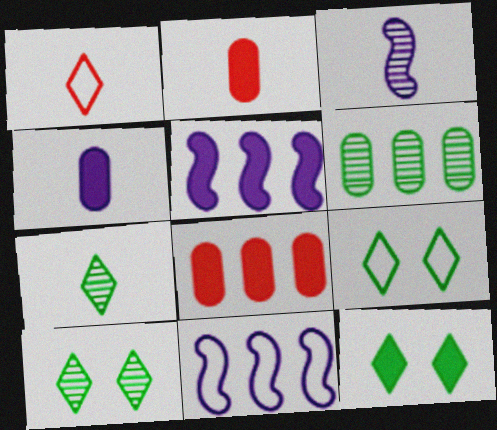[[2, 5, 12], 
[2, 10, 11], 
[3, 8, 9], 
[9, 10, 12]]